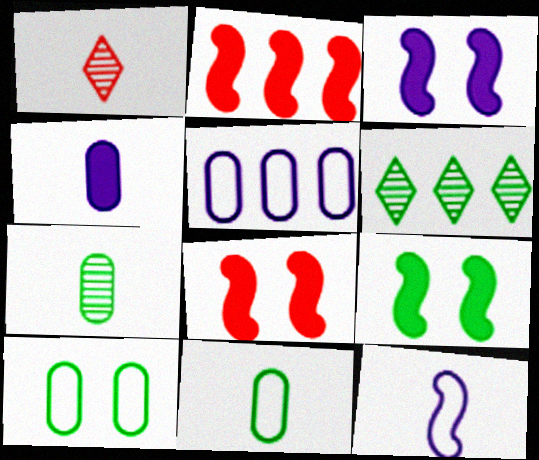[[1, 5, 9], 
[2, 5, 6], 
[3, 8, 9], 
[6, 9, 11]]